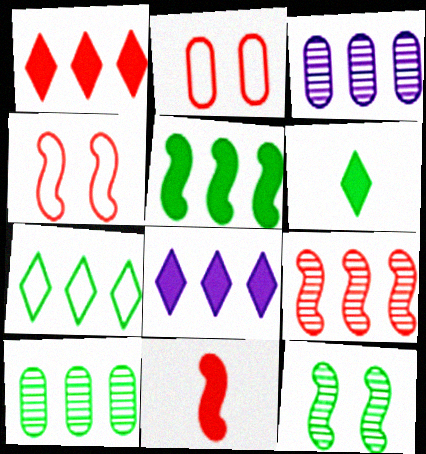[[3, 4, 6], 
[4, 9, 11], 
[5, 7, 10]]